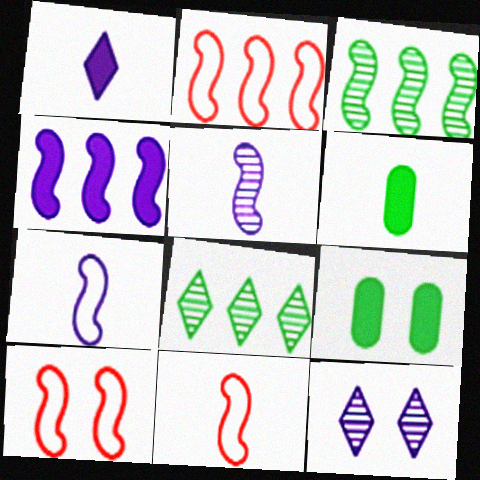[[2, 3, 4], 
[2, 6, 12], 
[2, 10, 11], 
[9, 10, 12]]